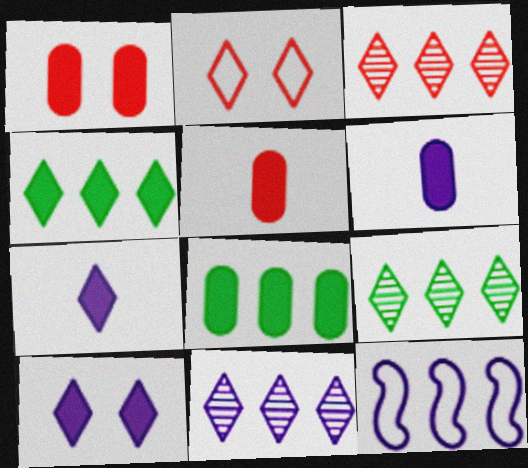[[1, 6, 8], 
[2, 7, 9], 
[3, 8, 12], 
[3, 9, 11]]